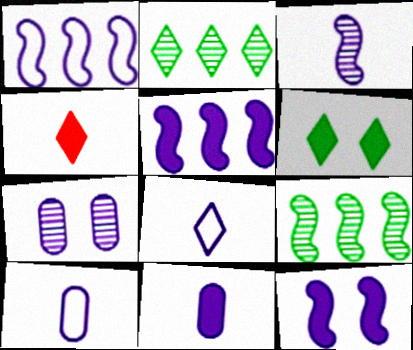[[1, 3, 12], 
[3, 8, 11], 
[5, 7, 8]]